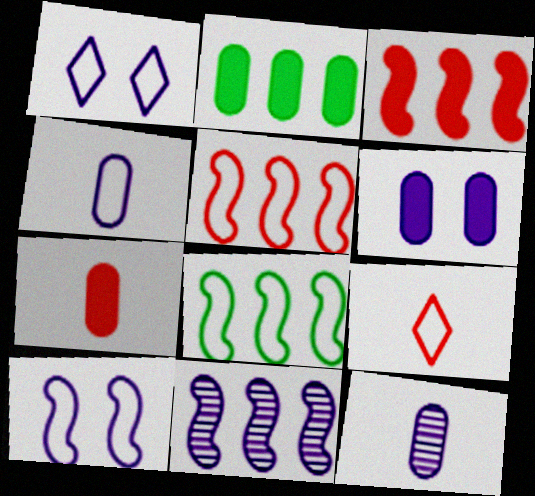[[2, 6, 7], 
[3, 8, 11]]